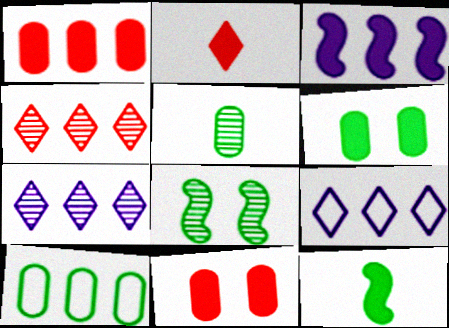[[2, 3, 6], 
[3, 4, 10], 
[5, 6, 10]]